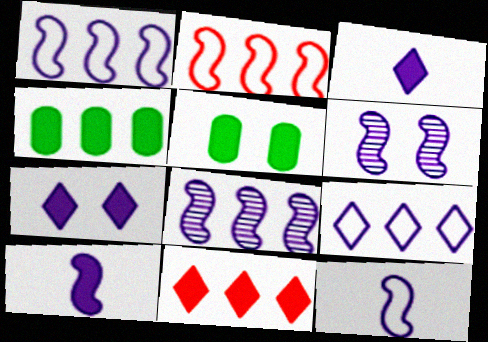[[1, 6, 10], 
[5, 10, 11]]